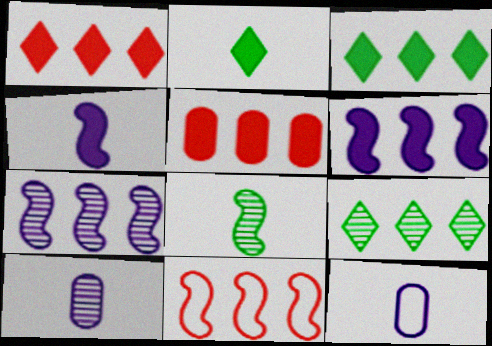[[3, 5, 6]]